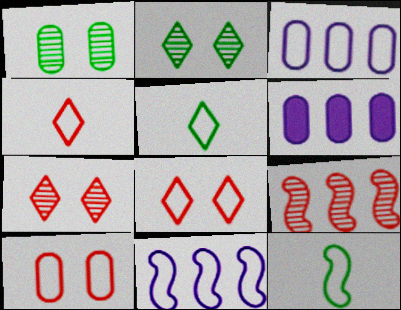[[3, 8, 12], 
[5, 10, 11], 
[6, 7, 12]]